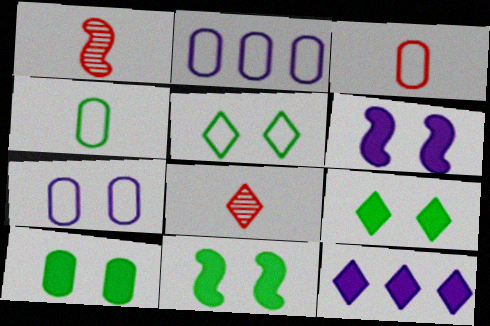[[1, 2, 9], 
[2, 8, 11], 
[5, 8, 12], 
[9, 10, 11]]